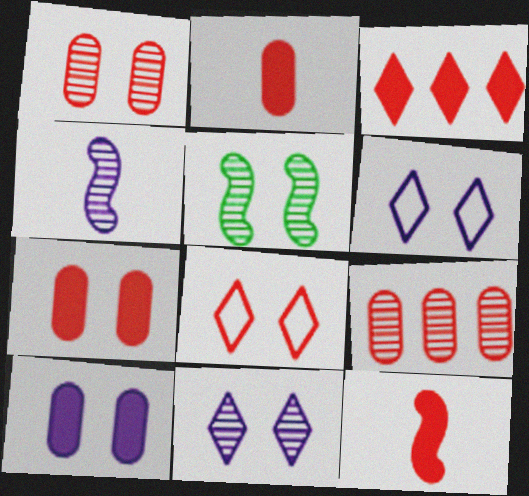[[1, 5, 11], 
[3, 7, 12], 
[5, 6, 7], 
[5, 8, 10], 
[8, 9, 12]]